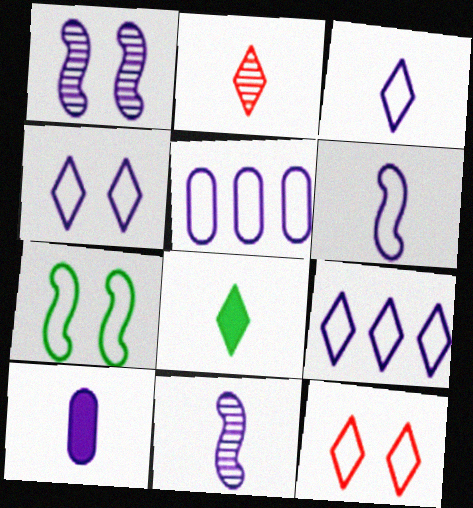[[1, 9, 10], 
[2, 3, 8], 
[3, 4, 9], 
[3, 10, 11], 
[4, 5, 6]]